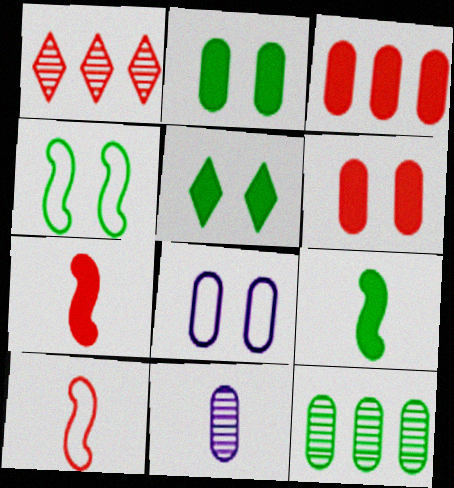[[1, 6, 10], 
[1, 8, 9]]